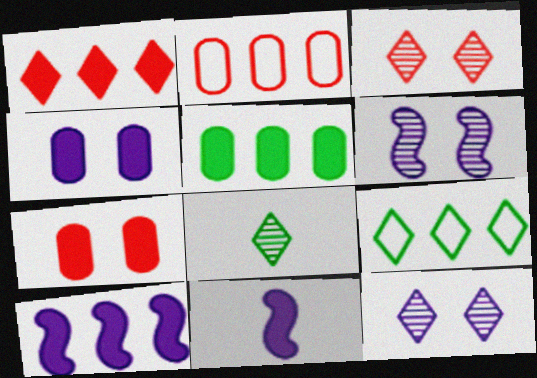[[1, 5, 10]]